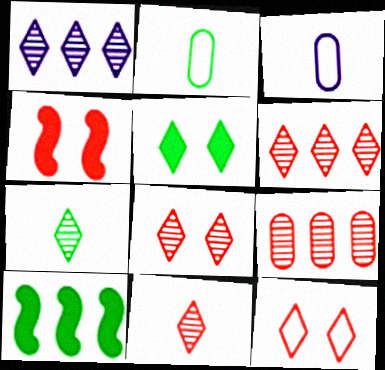[[1, 2, 4], 
[1, 7, 8], 
[3, 8, 10], 
[6, 8, 11]]